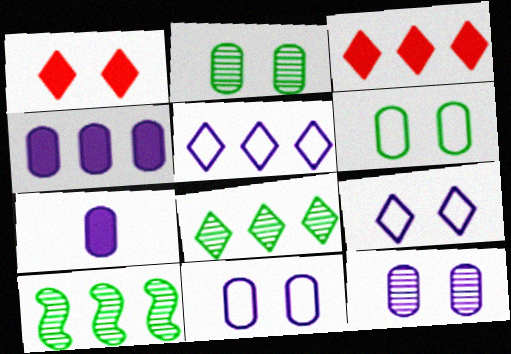[[3, 5, 8]]